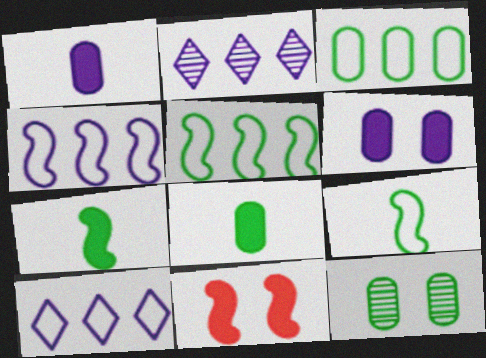[[3, 8, 12]]